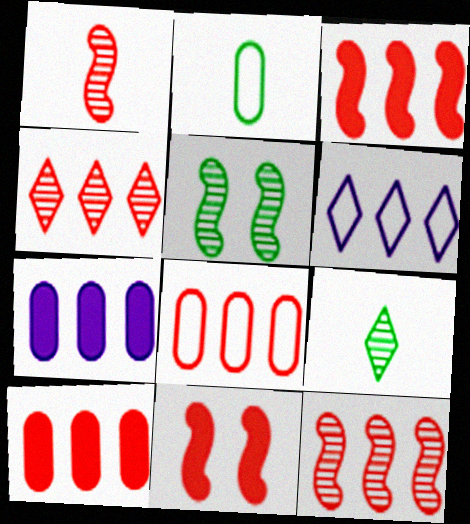[[3, 4, 8]]